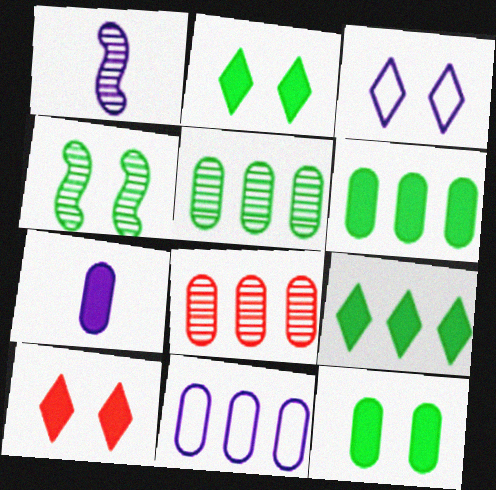[[6, 8, 11]]